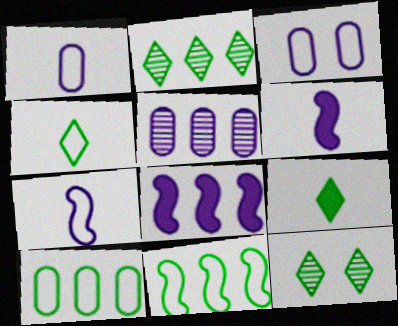[]